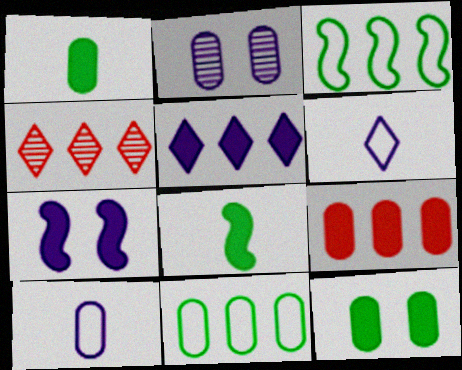[]